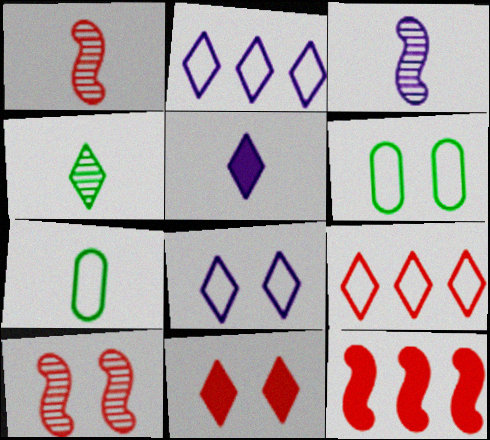[[1, 5, 7], 
[2, 4, 11]]